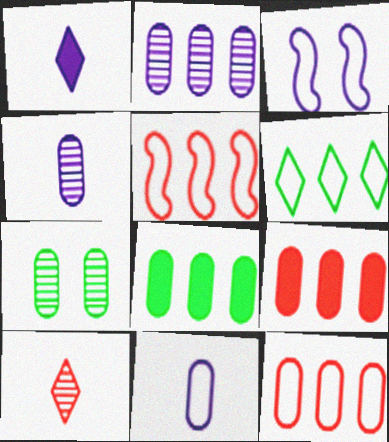[[1, 2, 3], 
[1, 5, 7], 
[2, 8, 12], 
[3, 8, 10], 
[7, 9, 11]]